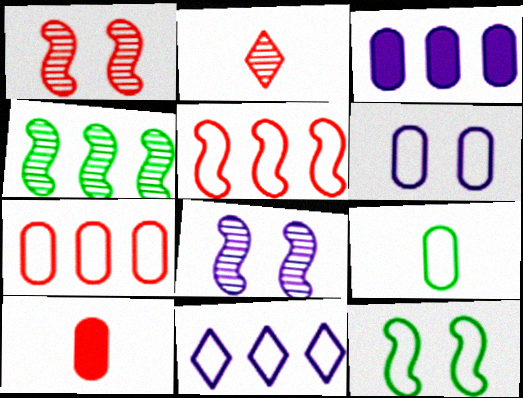[[2, 3, 12], 
[6, 7, 9]]